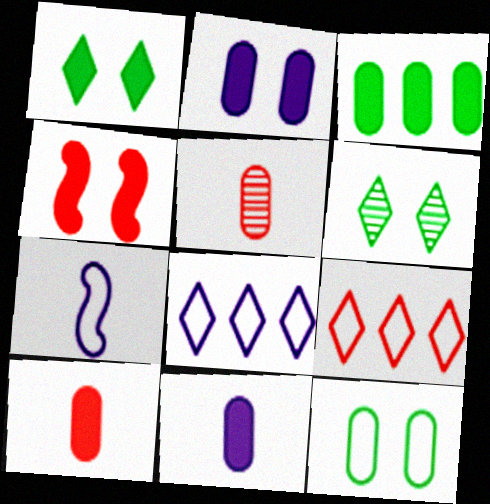[[1, 2, 4], 
[2, 3, 10], 
[4, 5, 9], 
[7, 9, 12]]